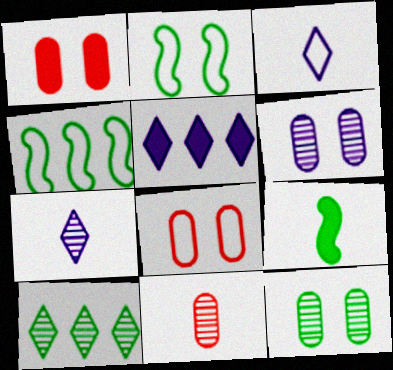[[1, 4, 7], 
[1, 5, 9], 
[2, 5, 11], 
[3, 4, 8], 
[3, 9, 11]]